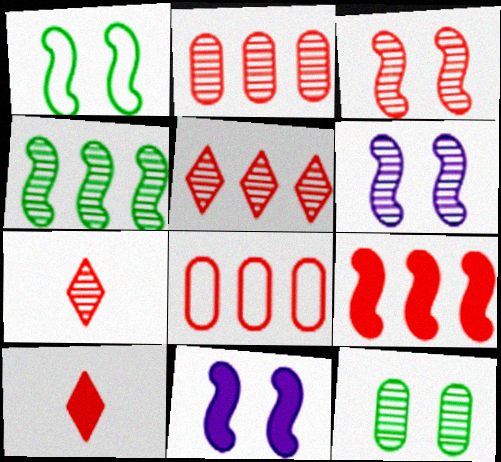[[1, 3, 11], 
[2, 3, 7], 
[3, 8, 10], 
[5, 8, 9]]